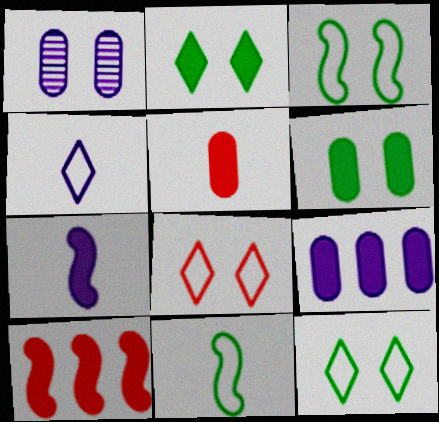[[5, 6, 9]]